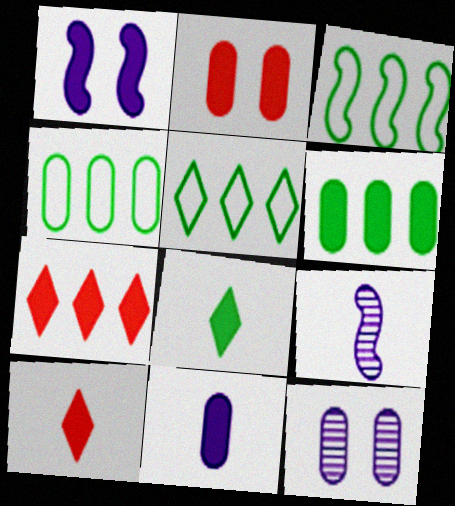[[1, 6, 10], 
[2, 5, 9], 
[2, 6, 11], 
[3, 4, 5], 
[3, 10, 12]]